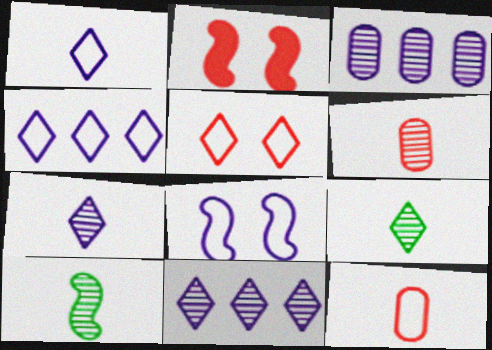[[6, 7, 10]]